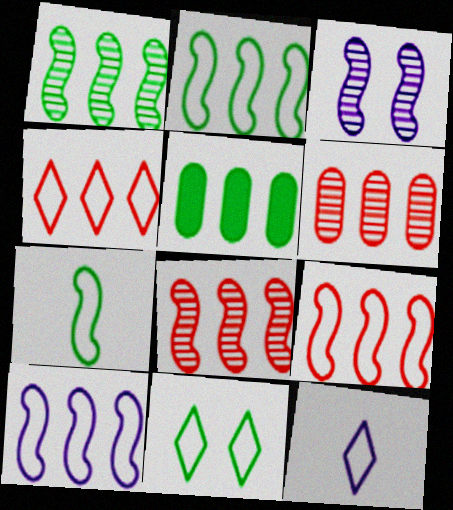[[2, 9, 10], 
[4, 11, 12]]